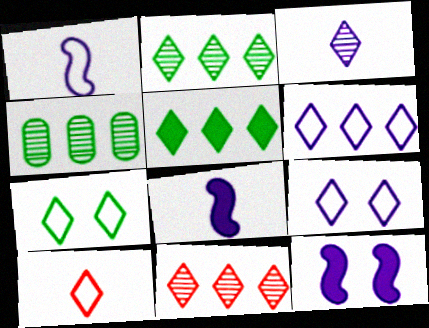[[4, 10, 12], 
[5, 6, 11], 
[6, 7, 10]]